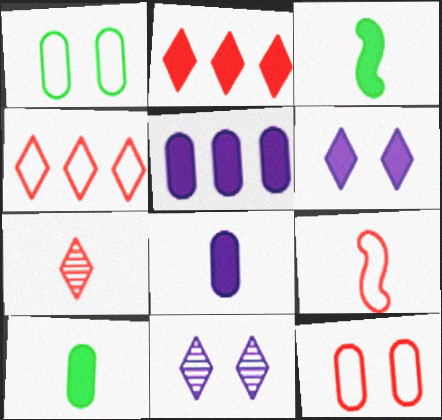[[4, 9, 12]]